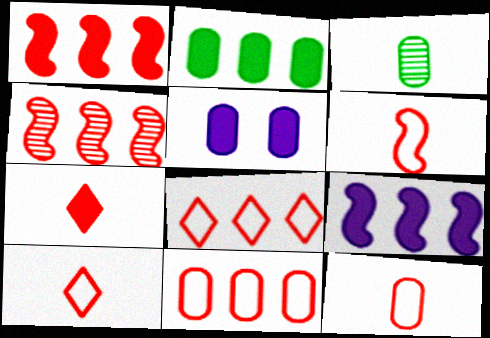[[3, 5, 11], 
[6, 10, 12]]